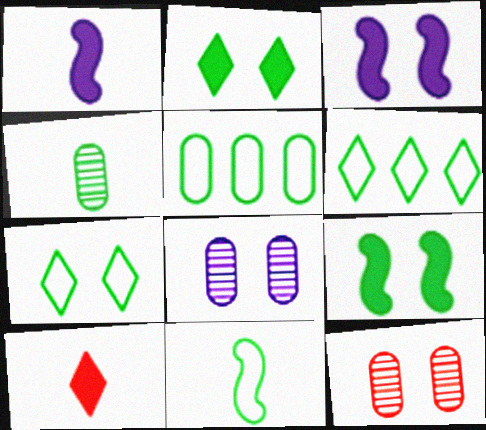[[1, 6, 12], 
[3, 7, 12], 
[4, 6, 9], 
[5, 7, 11]]